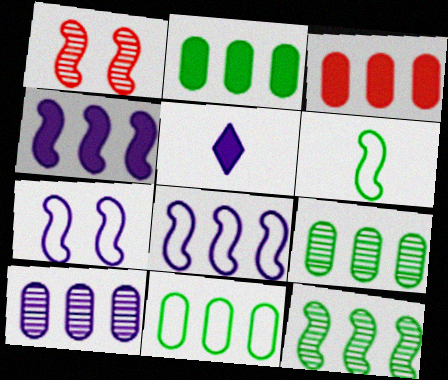[[1, 4, 6], 
[1, 5, 11], 
[2, 9, 11], 
[3, 10, 11], 
[5, 7, 10]]